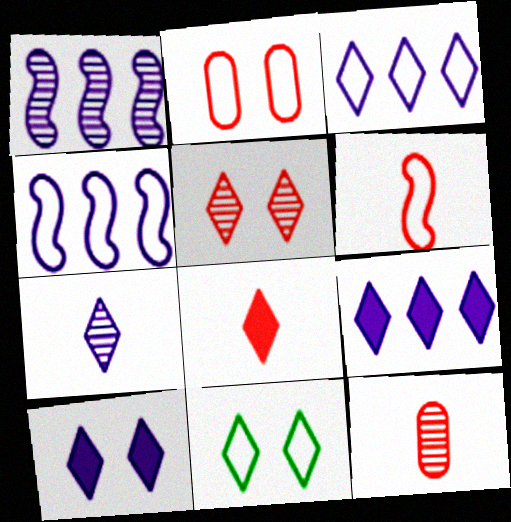[[3, 7, 10], 
[5, 10, 11], 
[6, 8, 12]]